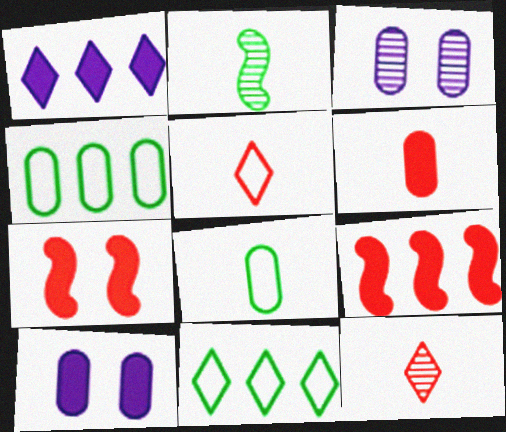[[3, 4, 6]]